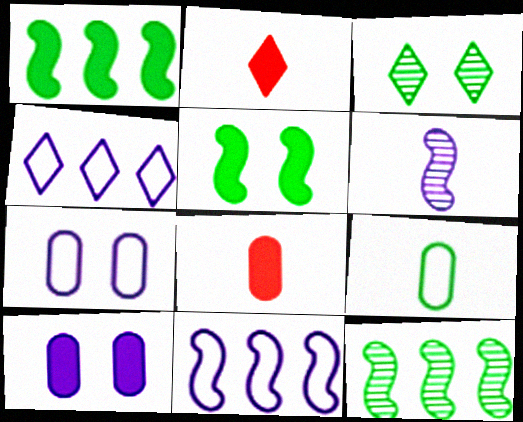[[1, 2, 10], 
[1, 3, 9], 
[2, 3, 4], 
[2, 6, 9], 
[2, 7, 12], 
[3, 8, 11], 
[4, 6, 10]]